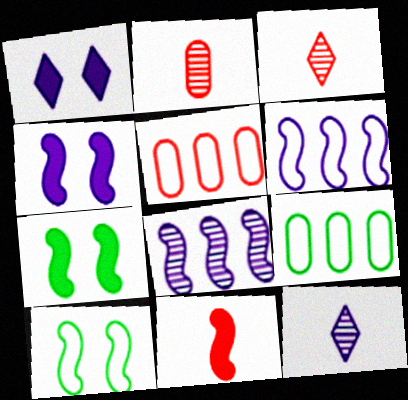[[3, 4, 9], 
[5, 7, 12], 
[8, 10, 11]]